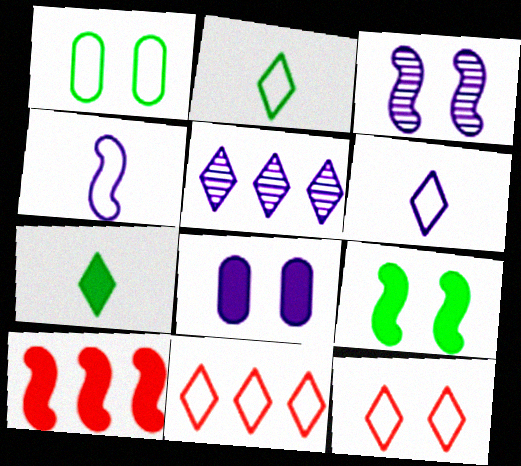[[1, 4, 11], 
[4, 5, 8], 
[5, 7, 12], 
[7, 8, 10]]